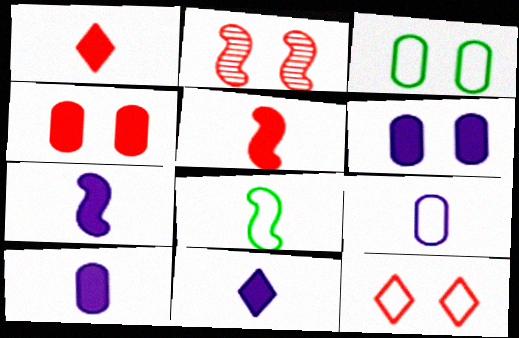[[2, 4, 12], 
[7, 10, 11]]